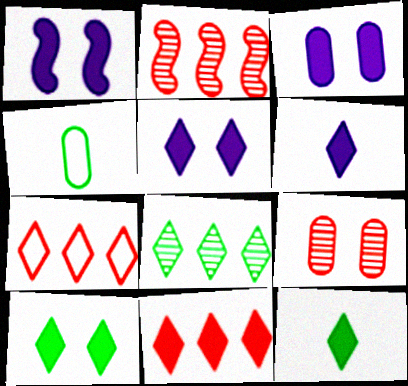[[1, 3, 5], 
[2, 4, 5], 
[5, 11, 12], 
[6, 10, 11]]